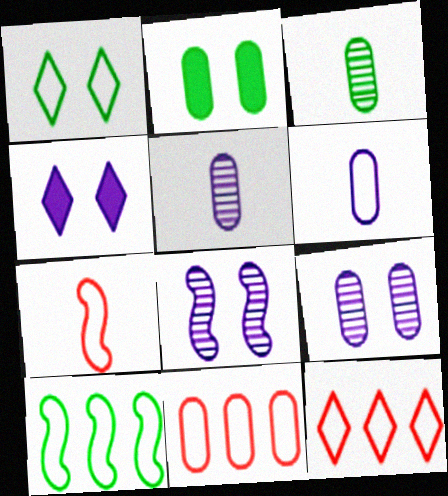[[2, 5, 11]]